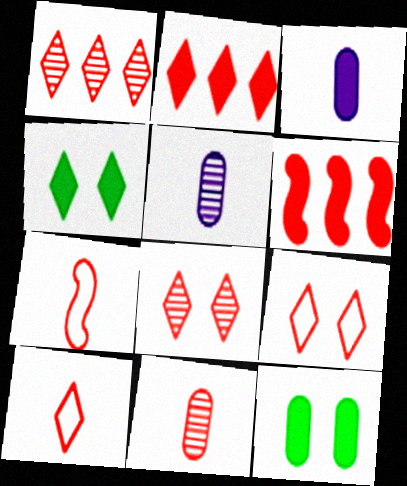[[2, 8, 10], 
[3, 4, 6], 
[6, 9, 11]]